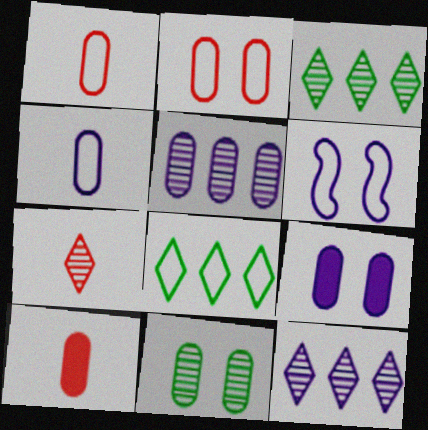[[1, 6, 8], 
[2, 9, 11], 
[3, 6, 10], 
[4, 5, 9]]